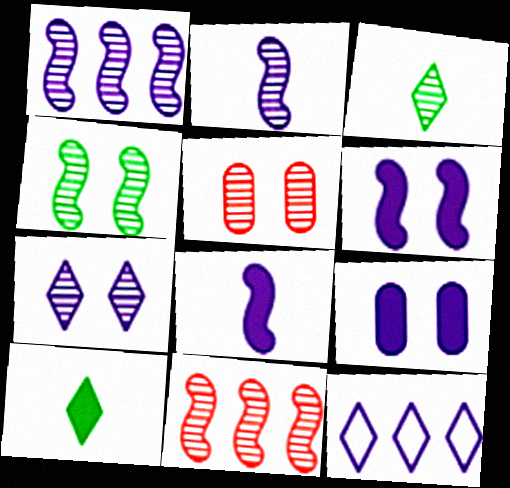[[1, 3, 5], 
[2, 4, 11], 
[2, 9, 12], 
[4, 5, 7]]